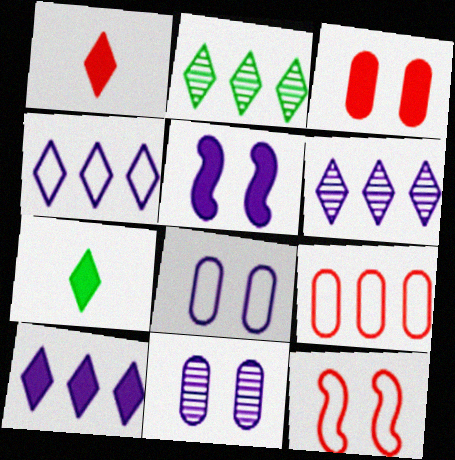[[4, 6, 10]]